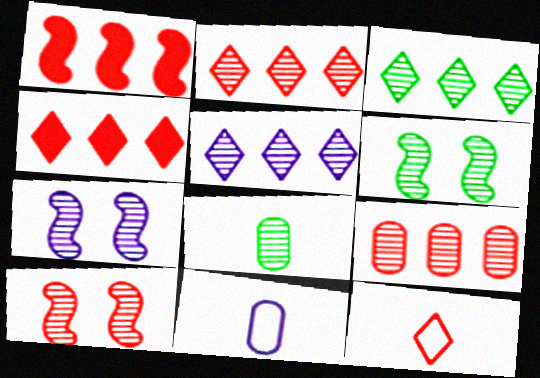[[2, 3, 5], 
[2, 7, 8], 
[3, 6, 8], 
[4, 6, 11], 
[5, 8, 10], 
[6, 7, 10]]